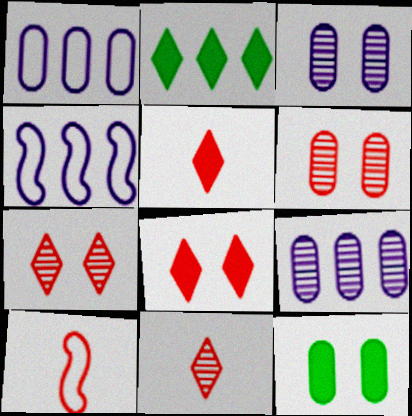[[2, 3, 10], 
[4, 11, 12]]